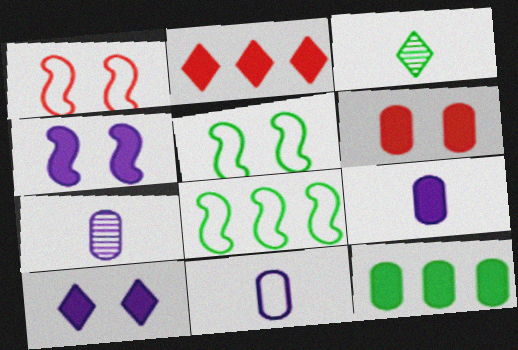[[2, 5, 7], 
[3, 5, 12], 
[6, 9, 12], 
[7, 9, 11]]